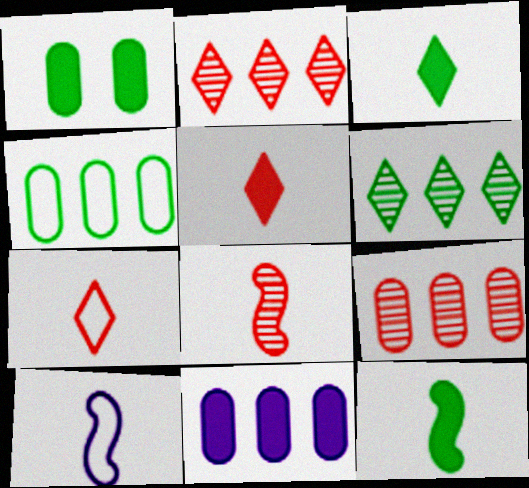[[1, 2, 10], 
[4, 9, 11], 
[8, 10, 12]]